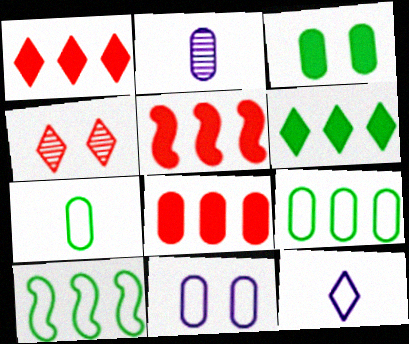[[1, 5, 8], 
[4, 6, 12]]